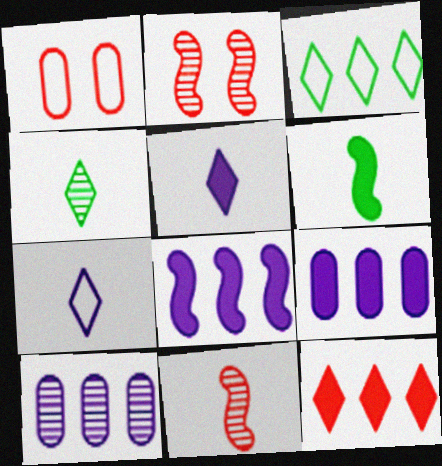[[1, 4, 8], 
[1, 11, 12], 
[2, 4, 10]]